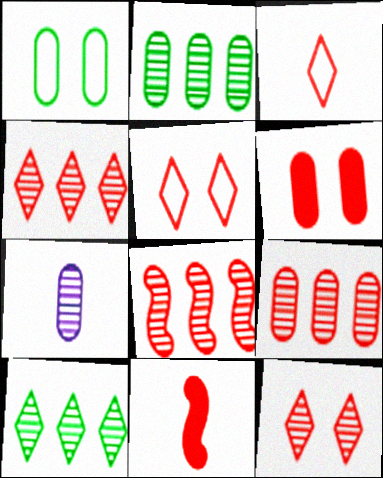[[3, 6, 8], 
[4, 8, 9], 
[5, 9, 11]]